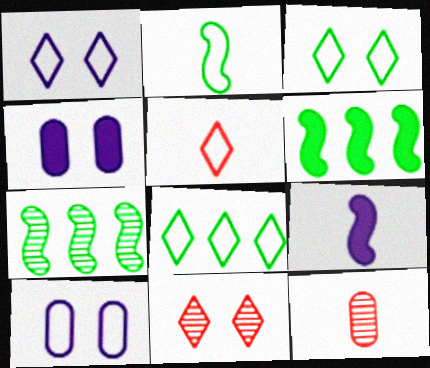[[1, 5, 8], 
[1, 6, 12], 
[4, 5, 7]]